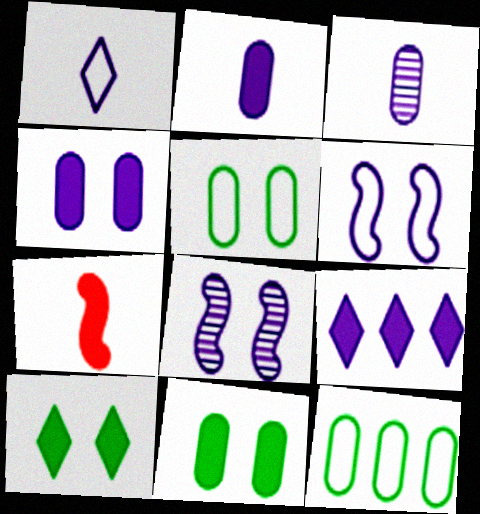[[3, 6, 9], 
[7, 9, 11]]